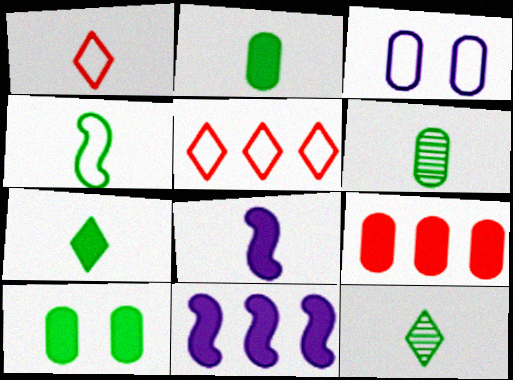[[1, 6, 8], 
[2, 4, 12], 
[3, 4, 5], 
[3, 6, 9], 
[4, 6, 7]]